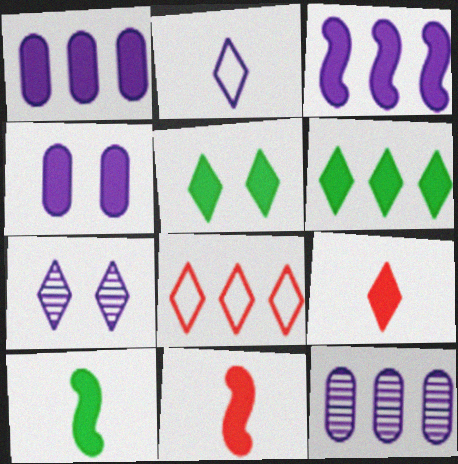[[1, 5, 11], 
[4, 6, 11]]